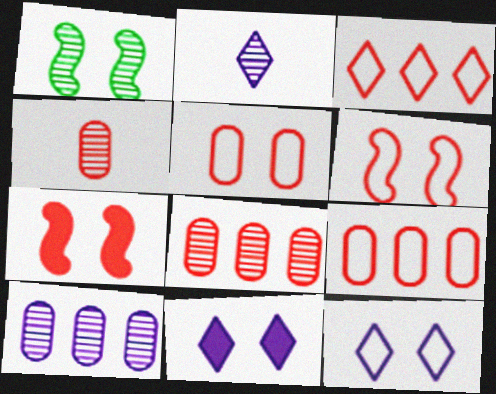[[1, 2, 8], 
[1, 5, 11], 
[3, 4, 7]]